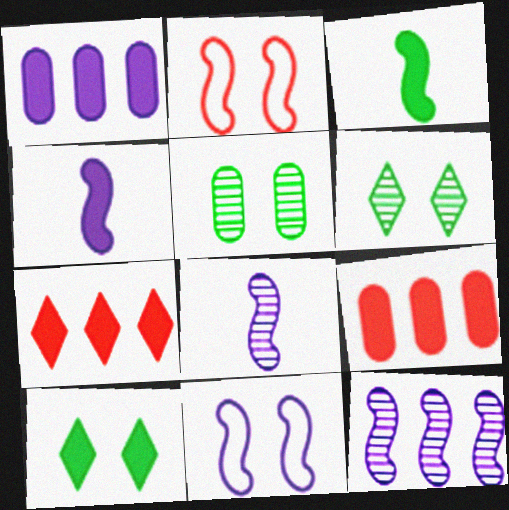[[2, 3, 12], 
[4, 9, 10], 
[4, 11, 12]]